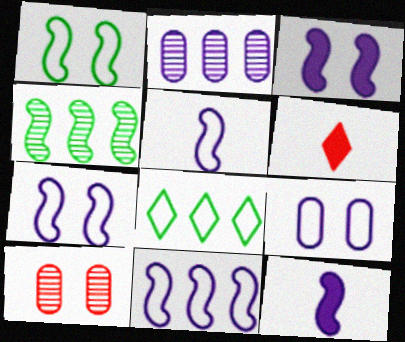[[1, 2, 6], 
[4, 6, 9], 
[5, 7, 11], 
[8, 10, 12]]